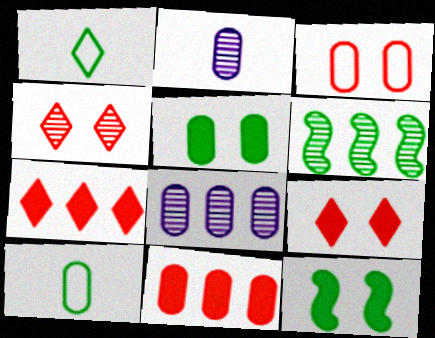[[1, 5, 6], 
[2, 4, 6]]